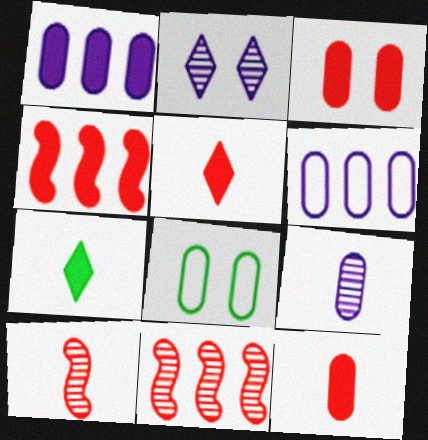[[3, 4, 5]]